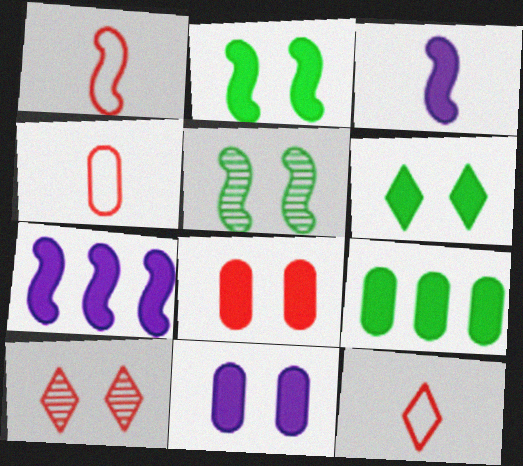[[1, 4, 12], 
[1, 5, 7]]